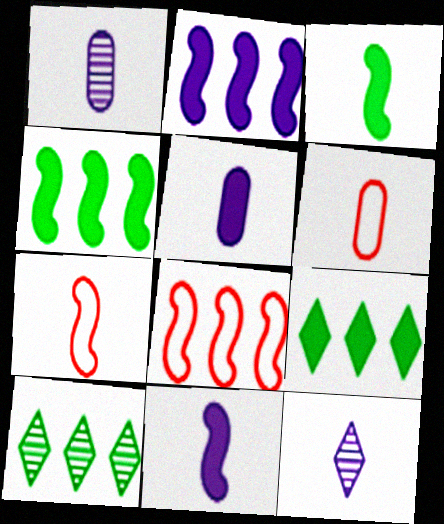[[3, 6, 12]]